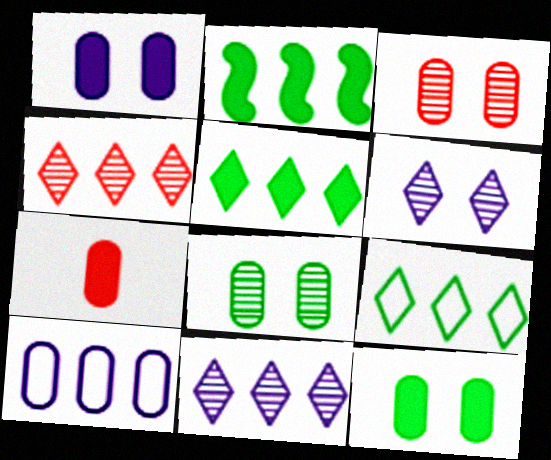[[2, 4, 10], 
[7, 8, 10]]